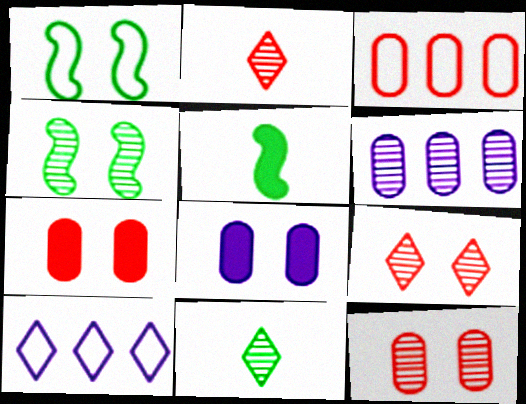[[1, 8, 9], 
[2, 4, 6], 
[5, 10, 12]]